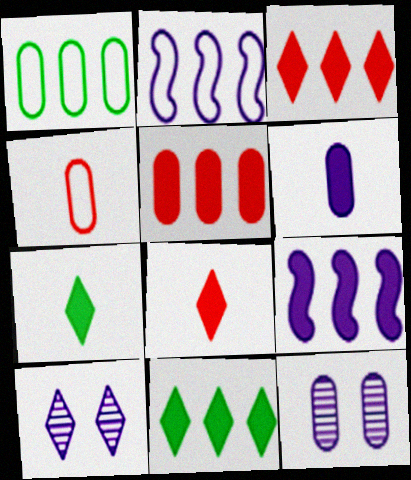[[2, 6, 10], 
[5, 9, 11]]